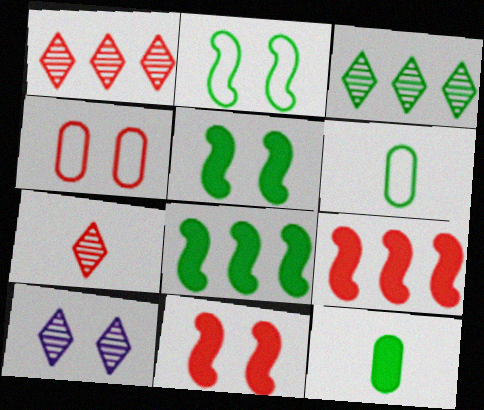[[2, 3, 12], 
[3, 5, 6], 
[3, 7, 10], 
[4, 5, 10], 
[4, 7, 9], 
[6, 9, 10]]